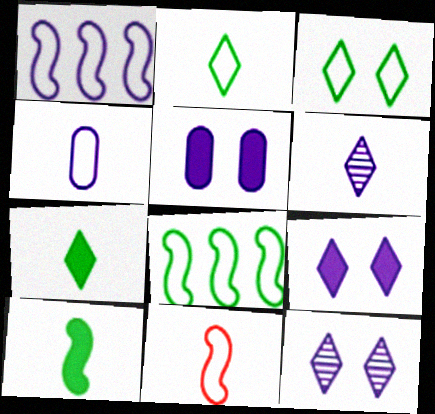[[1, 5, 6], 
[2, 4, 11]]